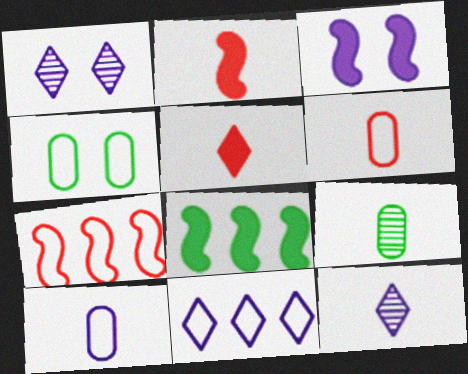[[1, 6, 8], 
[2, 3, 8]]